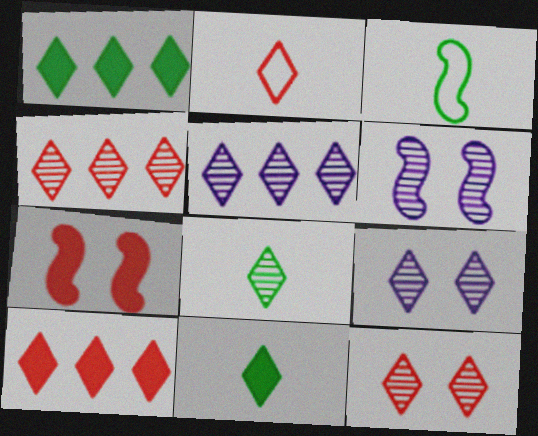[[1, 2, 9], 
[2, 10, 12], 
[4, 8, 9], 
[5, 8, 12]]